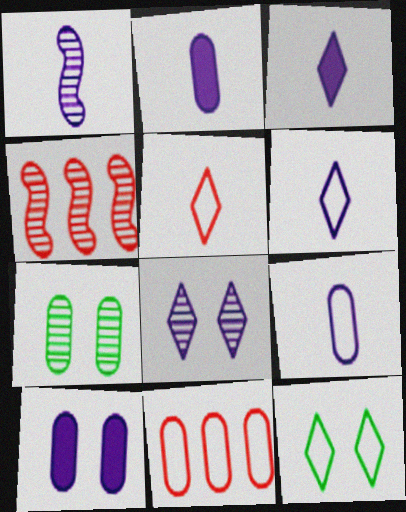[[1, 2, 6], 
[1, 3, 9], 
[2, 4, 12], 
[2, 7, 11]]